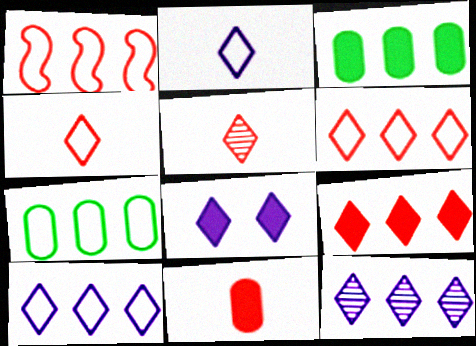[[1, 3, 12], 
[1, 7, 10], 
[2, 8, 12]]